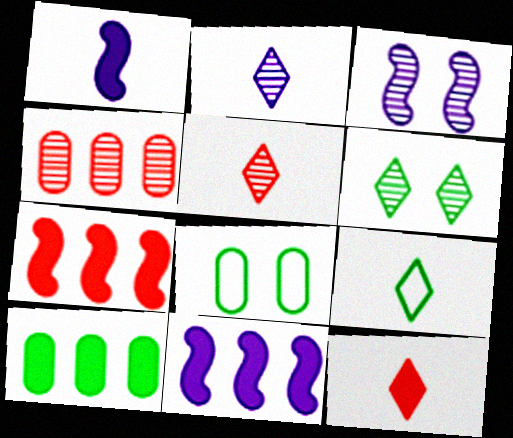[[2, 7, 8], 
[2, 9, 12], 
[5, 8, 11]]